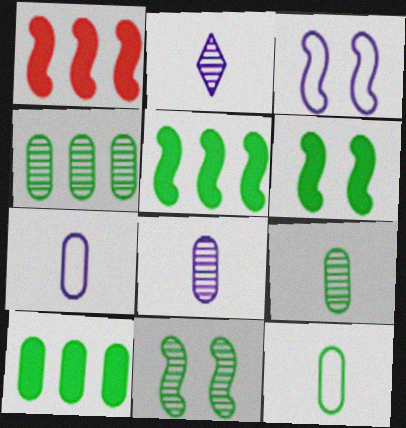[]